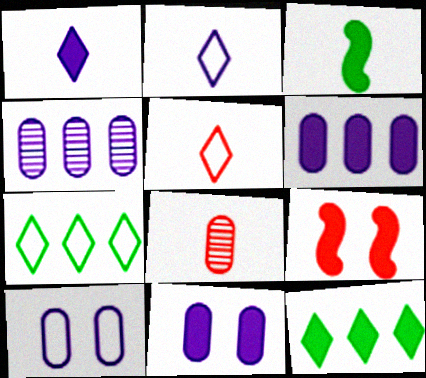[[2, 3, 8]]